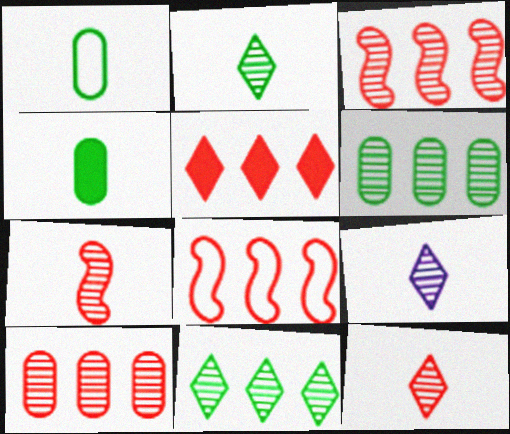[[2, 9, 12], 
[5, 8, 10]]